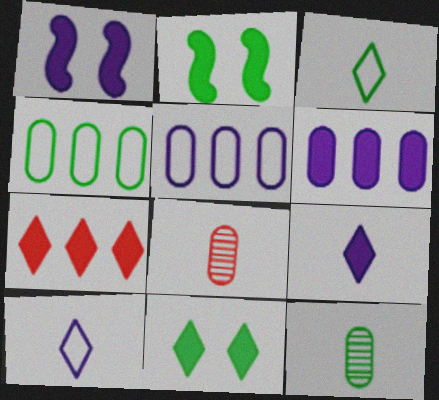[[1, 6, 9], 
[7, 9, 11]]